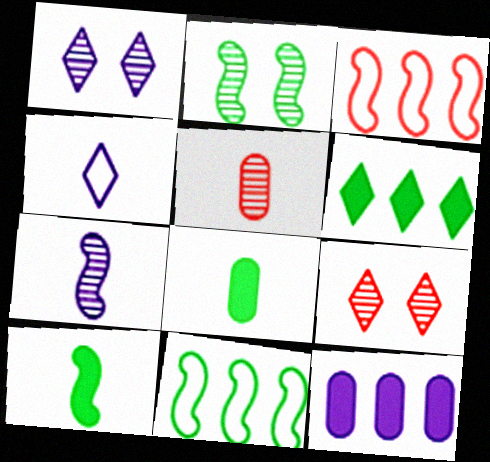[[1, 3, 8], 
[2, 10, 11], 
[4, 5, 10], 
[4, 6, 9]]